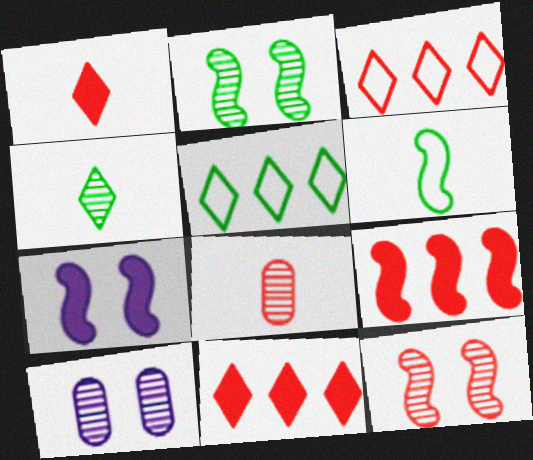[[5, 7, 8], 
[6, 10, 11]]